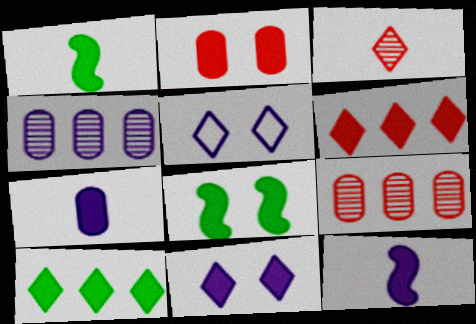[[1, 5, 9], 
[2, 8, 11], 
[2, 10, 12], 
[3, 5, 10], 
[4, 5, 12], 
[6, 7, 8]]